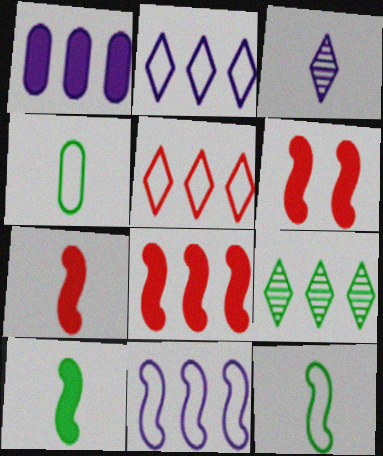[[3, 4, 7], 
[6, 7, 8]]